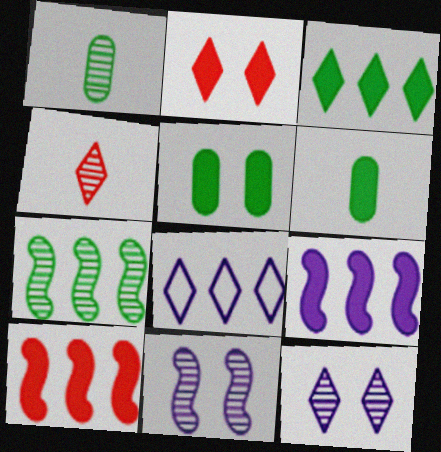[[2, 6, 9]]